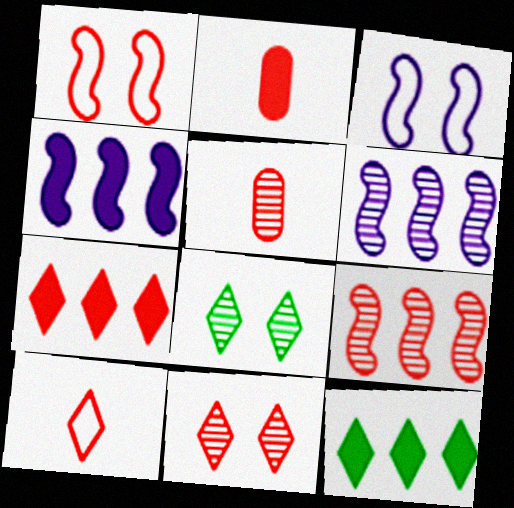[[1, 5, 7], 
[3, 5, 12], 
[5, 6, 8], 
[5, 9, 11], 
[7, 10, 11]]